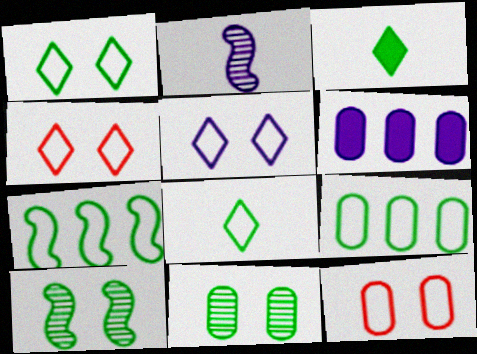[[1, 4, 5], 
[2, 5, 6], 
[3, 7, 11], 
[3, 9, 10]]